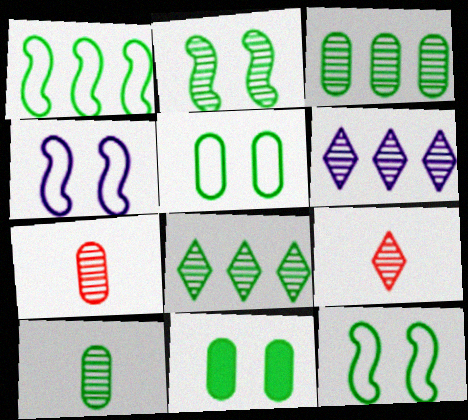[[2, 6, 7], 
[2, 8, 10]]